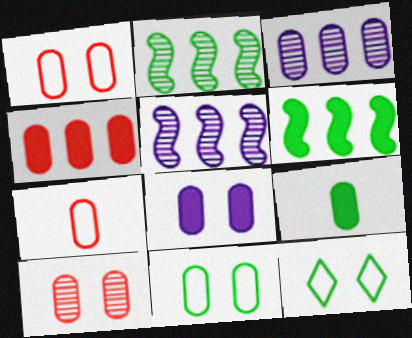[[1, 3, 9], 
[2, 9, 12], 
[4, 7, 10], 
[4, 8, 9], 
[8, 10, 11]]